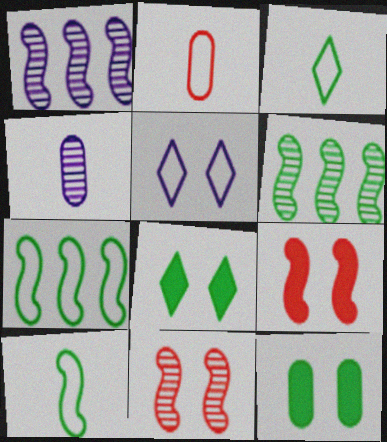[[1, 2, 8], 
[1, 9, 10], 
[2, 5, 7], 
[3, 6, 12], 
[5, 11, 12]]